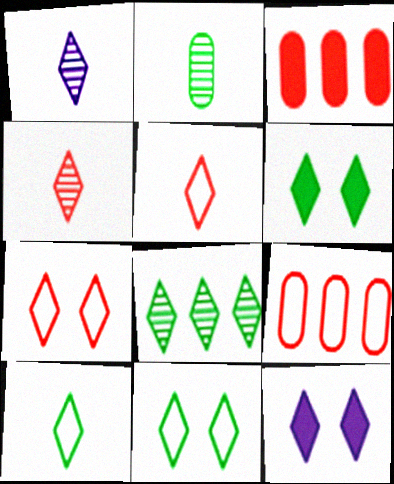[[5, 8, 12], 
[6, 8, 10]]